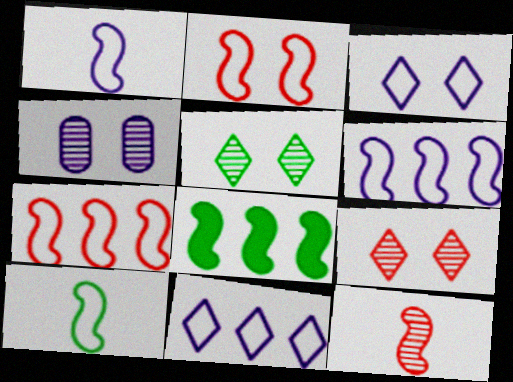[[2, 6, 10]]